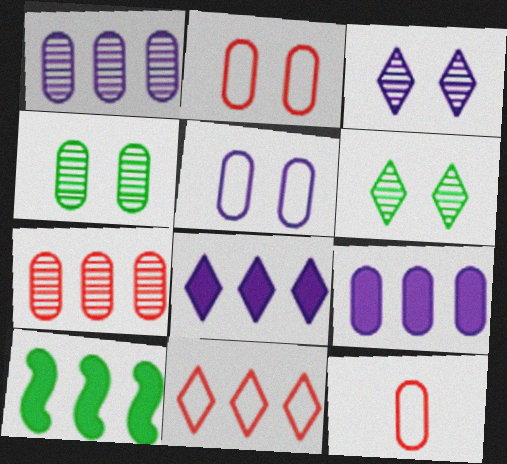[[1, 10, 11], 
[3, 10, 12], 
[4, 9, 12]]